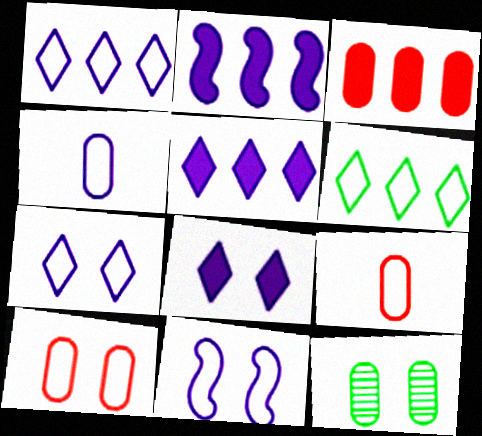[[1, 4, 11], 
[3, 4, 12], 
[6, 9, 11]]